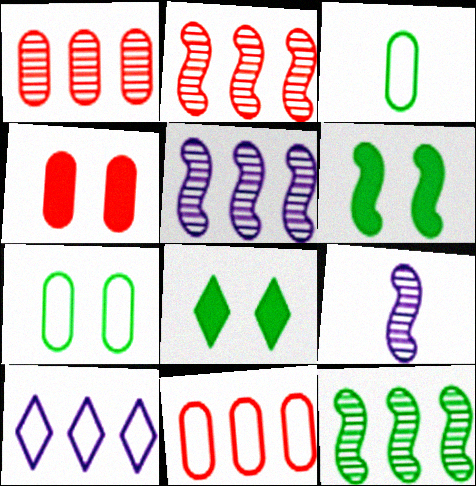[[2, 5, 12], 
[3, 8, 12], 
[8, 9, 11]]